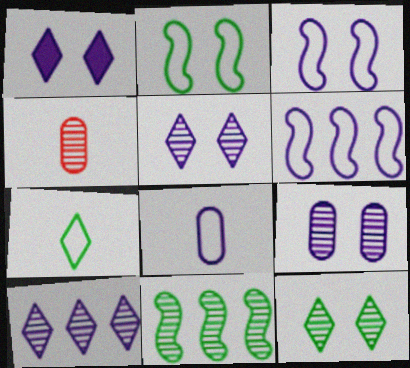[[1, 3, 9], 
[4, 5, 11]]